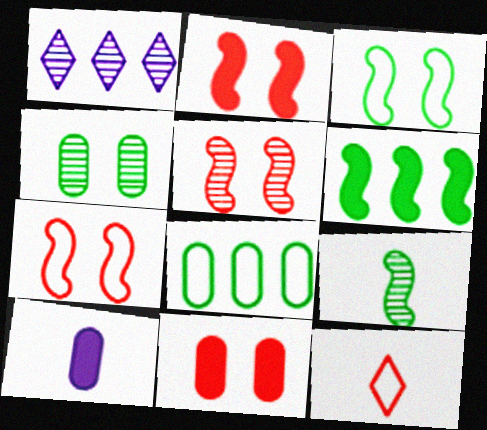[[2, 5, 7], 
[3, 6, 9], 
[9, 10, 12]]